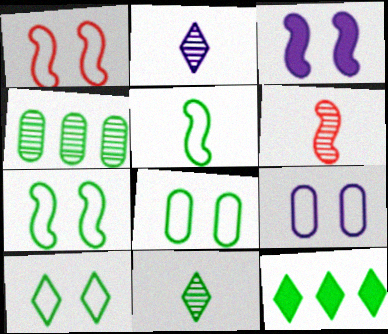[[1, 9, 10], 
[6, 9, 12], 
[7, 8, 10], 
[10, 11, 12]]